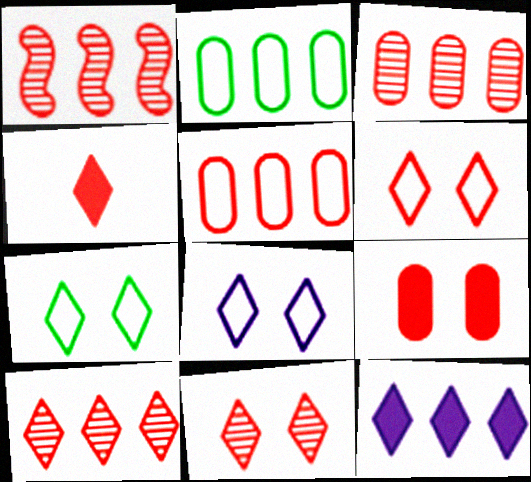[[1, 2, 12], 
[1, 3, 10], 
[4, 6, 10], 
[6, 7, 8]]